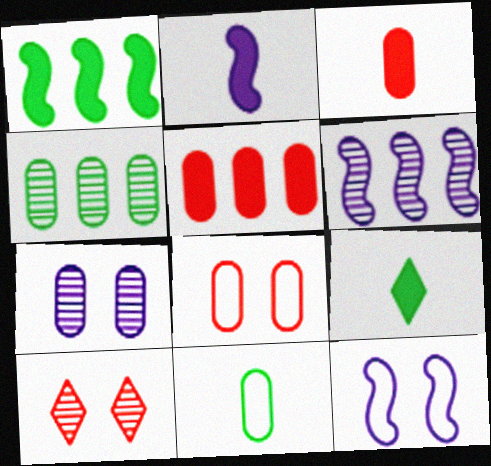[[2, 3, 9], 
[2, 6, 12], 
[5, 7, 11], 
[6, 8, 9]]